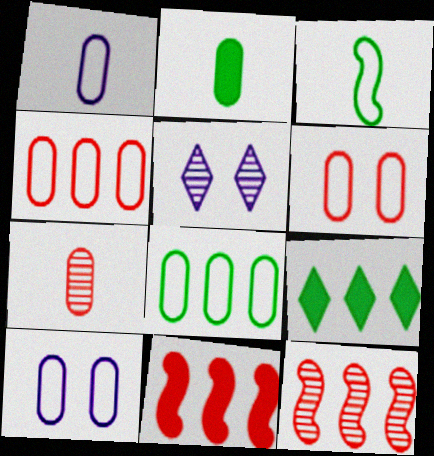[[1, 2, 7], 
[1, 6, 8]]